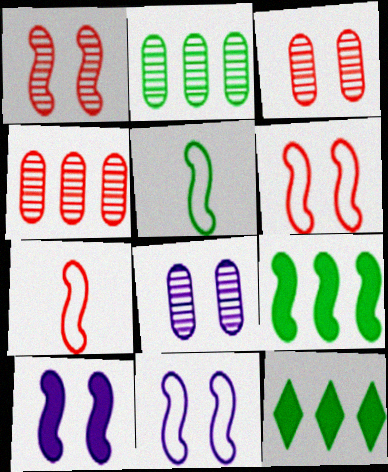[[7, 8, 12]]